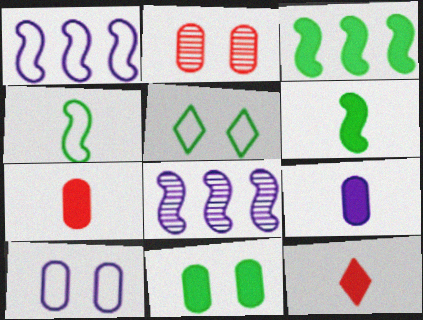[[2, 10, 11], 
[5, 7, 8], 
[6, 9, 12]]